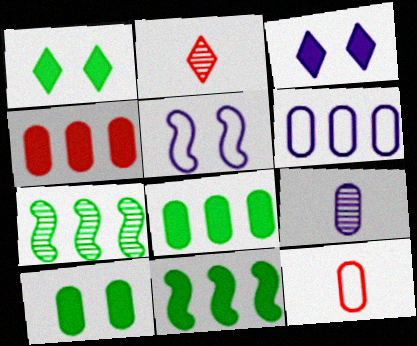[[2, 5, 8], 
[3, 7, 12]]